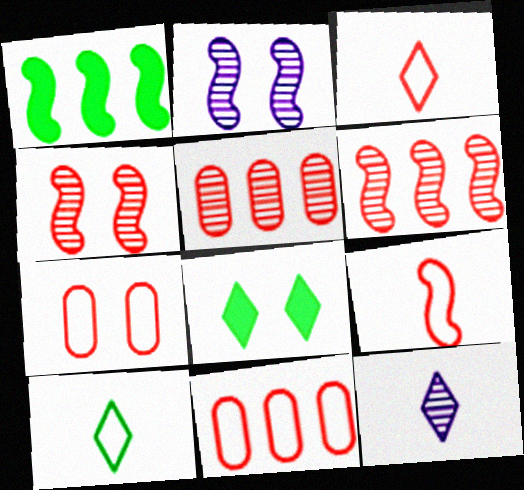[[1, 2, 9], 
[1, 7, 12], 
[2, 7, 8]]